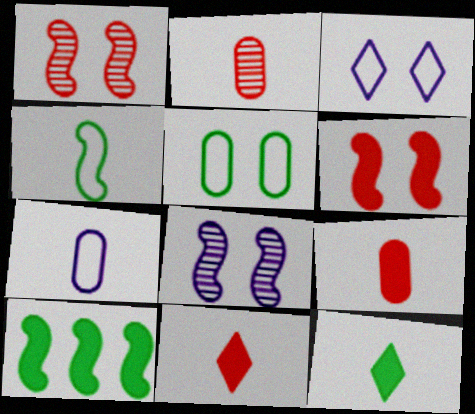[[2, 3, 10]]